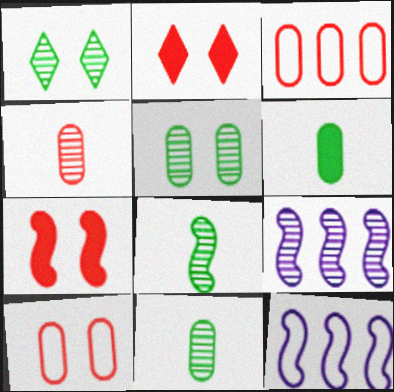[[1, 4, 9], 
[2, 11, 12], 
[7, 8, 12]]